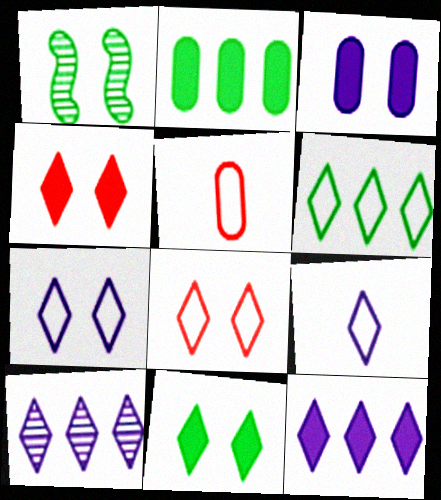[[1, 3, 8], 
[1, 5, 12], 
[6, 8, 9]]